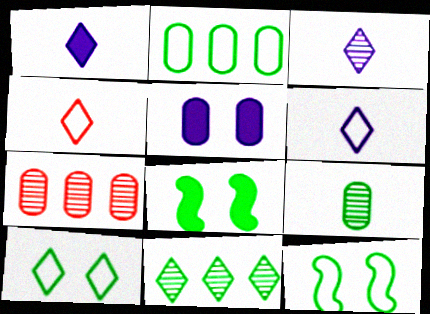[[1, 3, 6], 
[1, 7, 12], 
[6, 7, 8]]